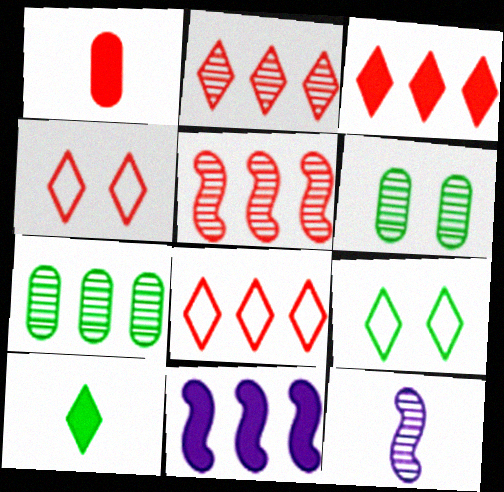[[1, 4, 5], 
[2, 3, 8], 
[2, 6, 12], 
[7, 8, 11]]